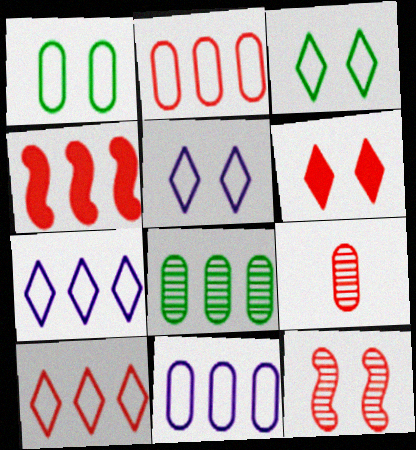[[4, 7, 8]]